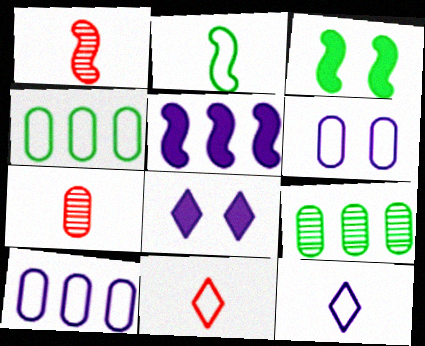[[1, 4, 8]]